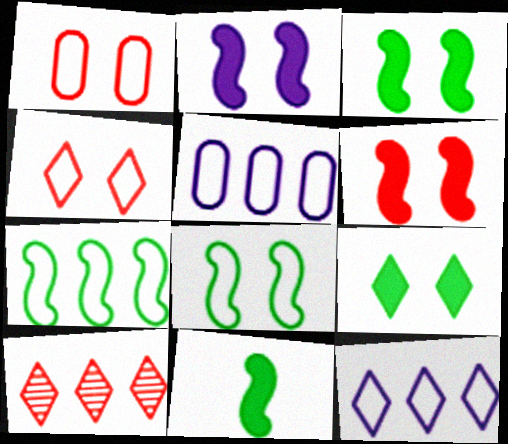[[2, 3, 6]]